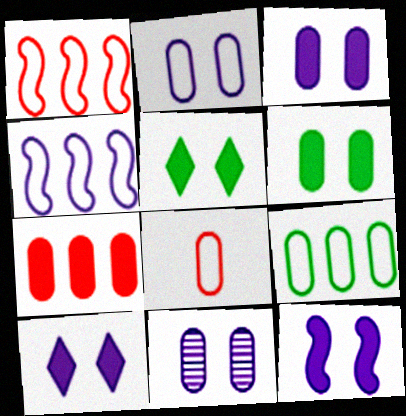[[2, 3, 11], 
[2, 8, 9], 
[3, 10, 12]]